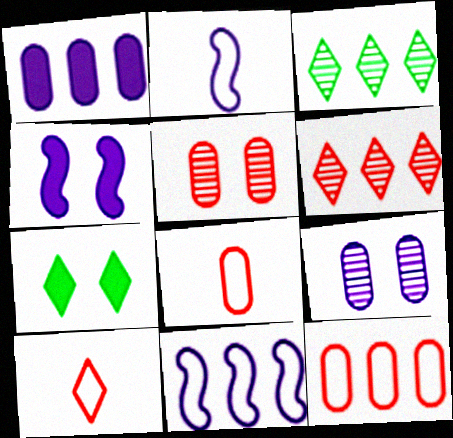[[3, 4, 8]]